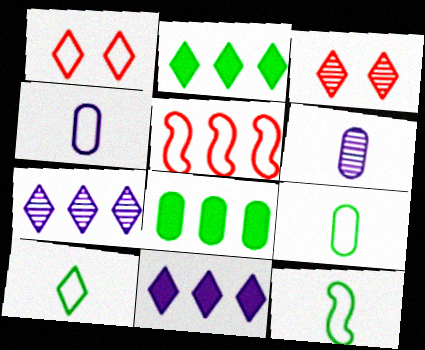[[3, 10, 11], 
[5, 7, 8], 
[9, 10, 12]]